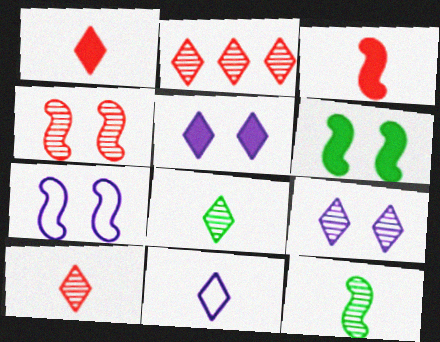[[1, 8, 11], 
[2, 8, 9], 
[4, 6, 7]]